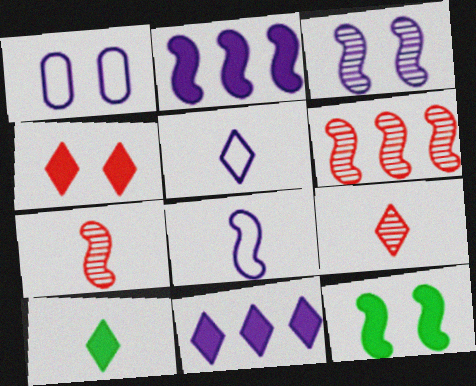[[1, 6, 10], 
[2, 3, 8], 
[4, 10, 11], 
[5, 9, 10], 
[6, 8, 12]]